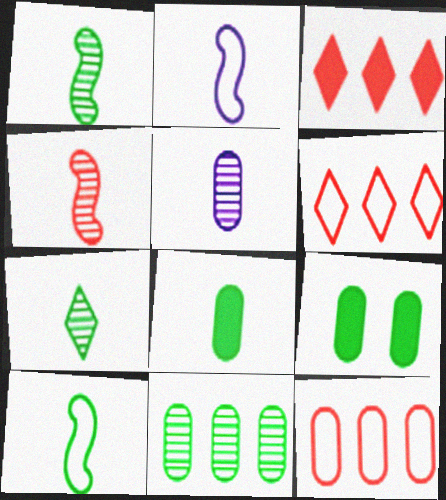[[4, 5, 7], 
[5, 9, 12], 
[7, 8, 10]]